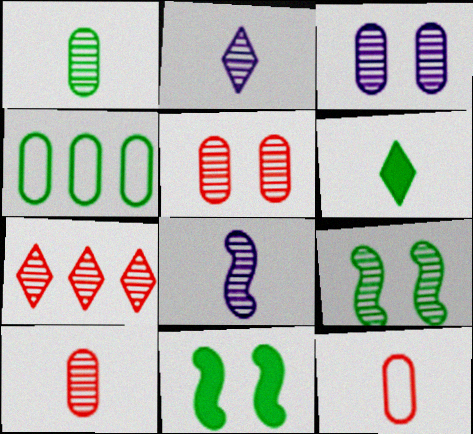[[4, 6, 9], 
[6, 8, 12]]